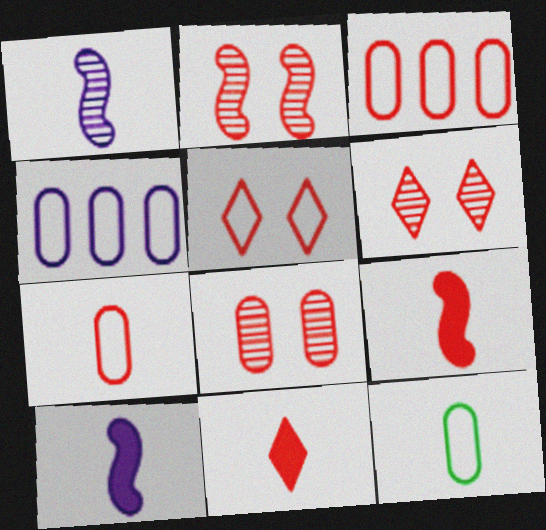[[1, 11, 12], 
[2, 3, 11], 
[2, 6, 8], 
[3, 6, 9]]